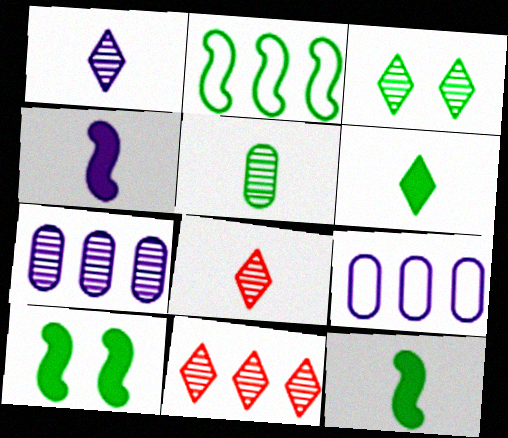[[1, 3, 11], 
[8, 9, 10]]